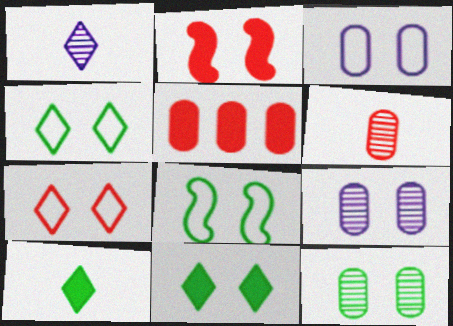[[1, 5, 8], 
[2, 4, 9], 
[3, 7, 8], 
[8, 11, 12]]